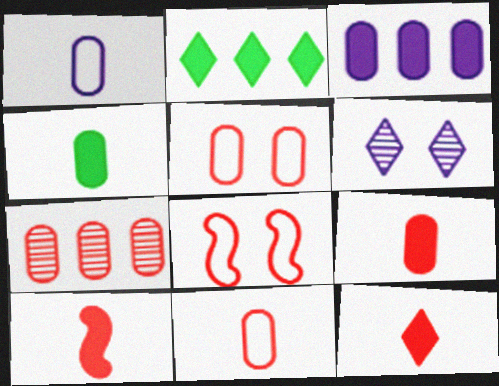[[5, 7, 9], 
[7, 8, 12], 
[9, 10, 12]]